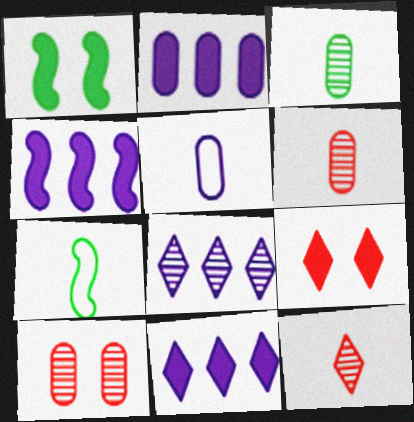[[2, 4, 11], 
[7, 10, 11]]